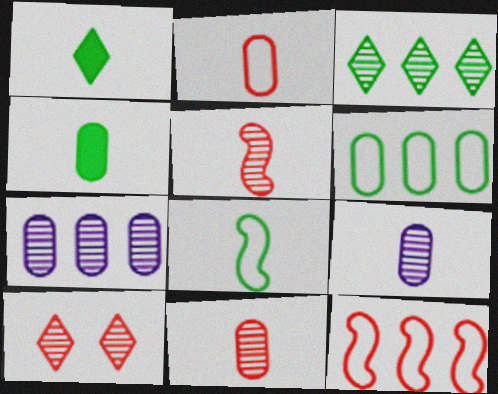[[2, 4, 9]]